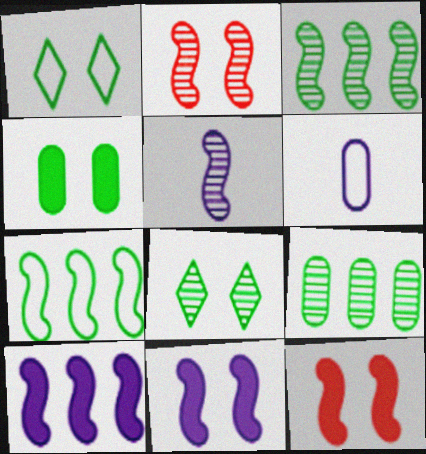[[2, 3, 5], 
[5, 7, 12]]